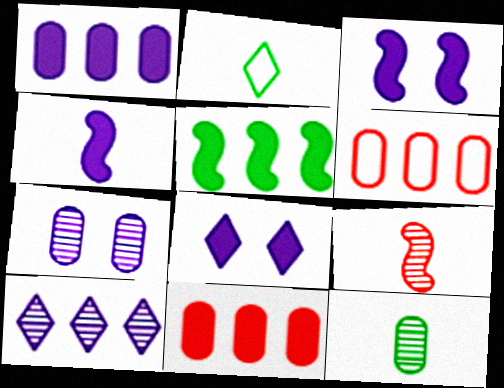[[1, 4, 8], 
[5, 6, 10]]